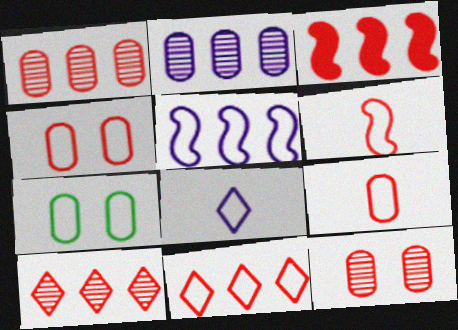[[1, 3, 11], 
[4, 6, 11]]